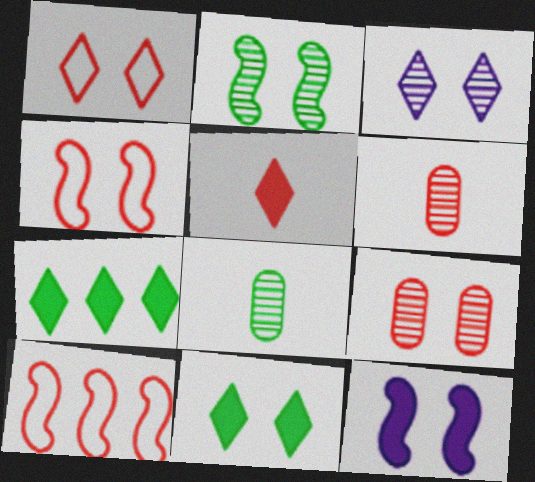[[1, 3, 11], 
[2, 3, 9], 
[2, 4, 12], 
[5, 9, 10]]